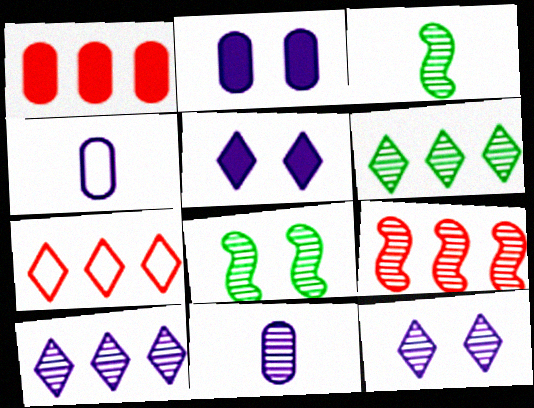[[1, 7, 9], 
[2, 3, 7]]